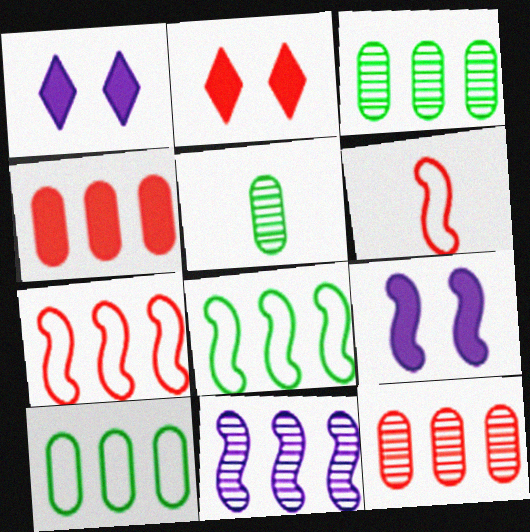[[1, 3, 6], 
[1, 5, 7], 
[2, 6, 12]]